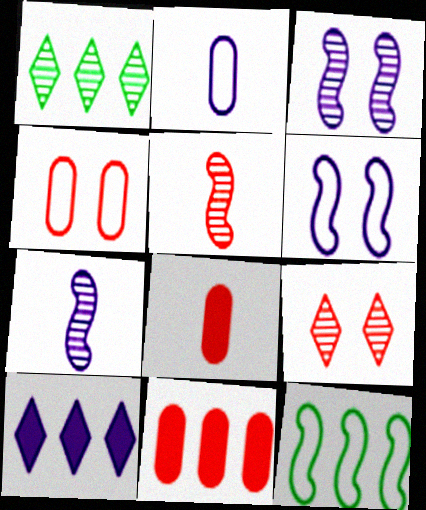[[1, 6, 8], 
[2, 3, 10]]